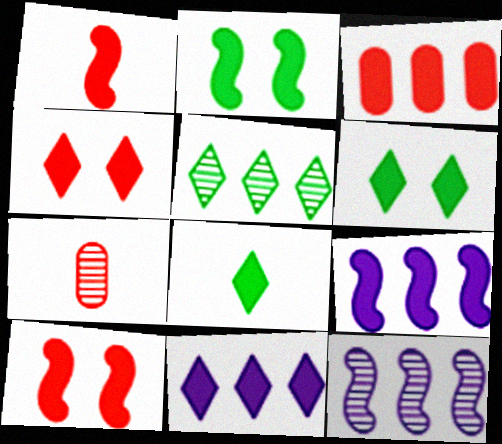[[1, 2, 9], 
[1, 3, 4], 
[4, 8, 11]]